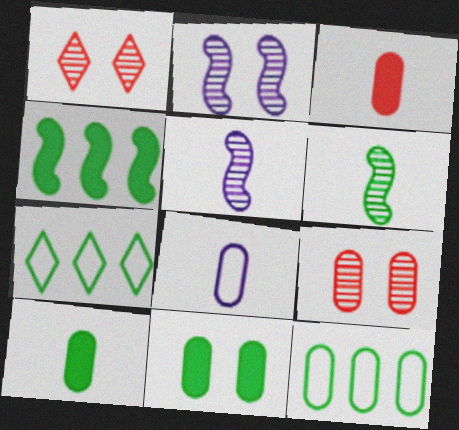[[1, 4, 8], 
[2, 3, 7], 
[6, 7, 11]]